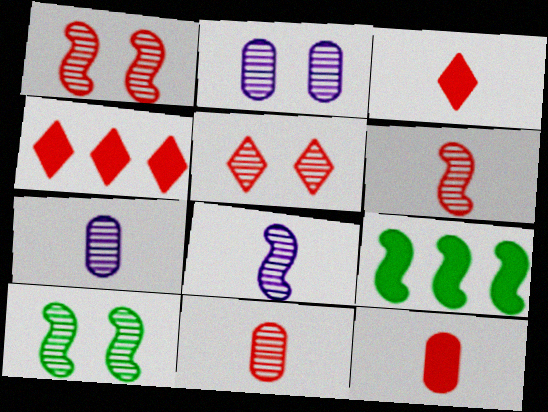[[2, 5, 10]]